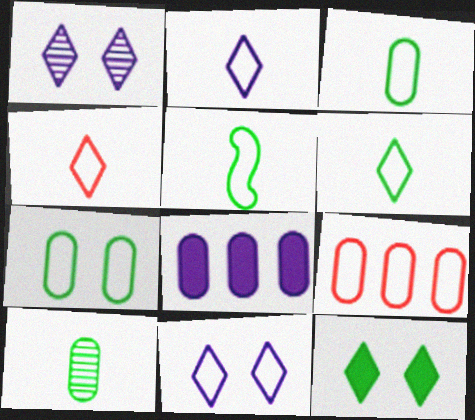[[2, 4, 6], 
[3, 5, 6], 
[5, 9, 11]]